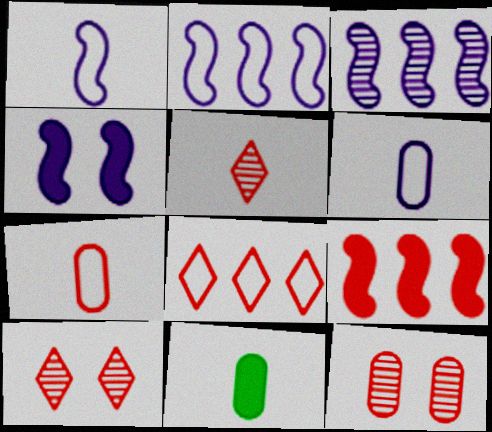[[1, 3, 4], 
[1, 5, 11], 
[2, 10, 11], 
[7, 9, 10]]